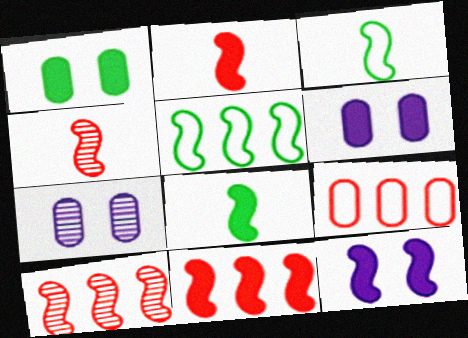[[3, 10, 12], 
[4, 5, 12], 
[8, 11, 12]]